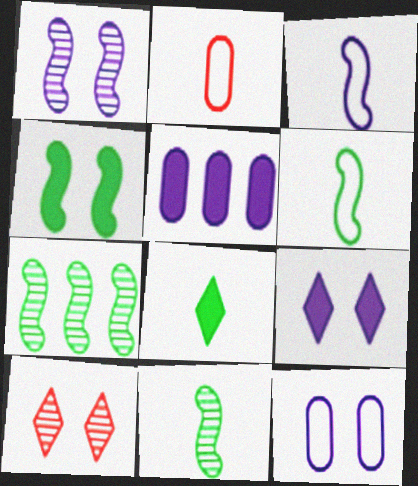[[1, 9, 12], 
[2, 7, 9], 
[4, 6, 7], 
[4, 10, 12], 
[5, 6, 10]]